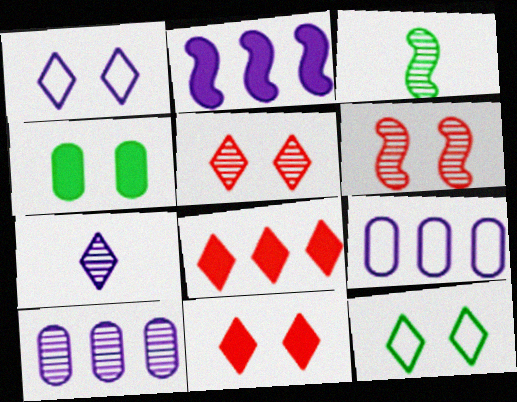[[1, 4, 6], 
[3, 5, 10], 
[3, 9, 11], 
[7, 8, 12]]